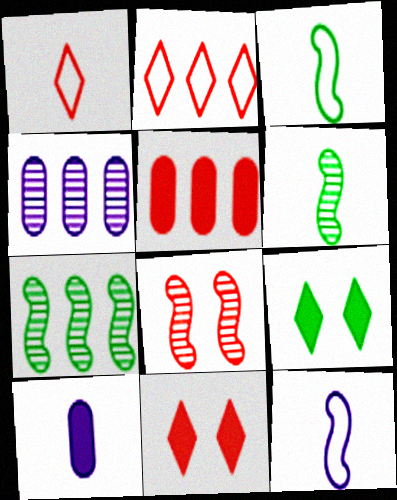[[1, 5, 8], 
[1, 6, 10], 
[3, 4, 11]]